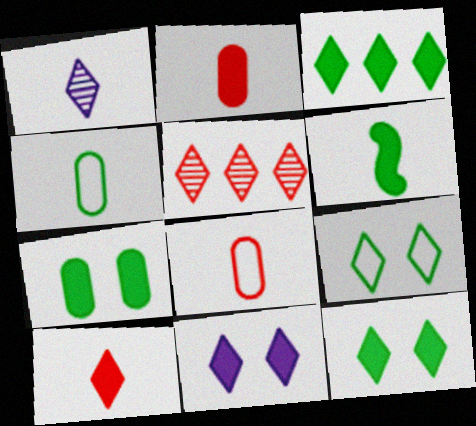[[1, 6, 8], 
[3, 6, 7], 
[3, 10, 11]]